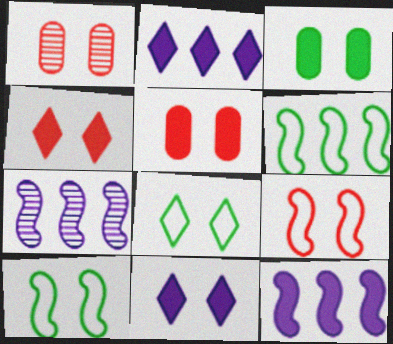[[1, 4, 9], 
[1, 10, 11]]